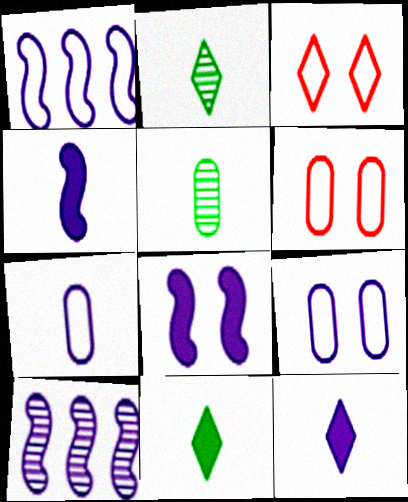[[6, 10, 11], 
[9, 10, 12]]